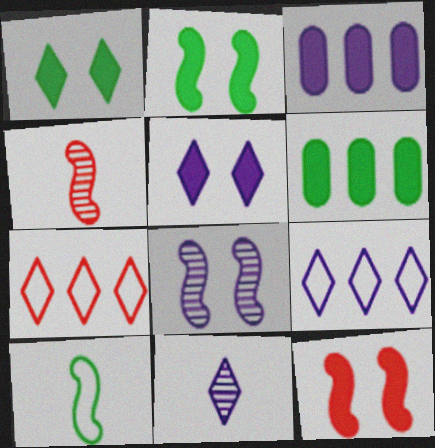[[1, 7, 11], 
[5, 9, 11]]